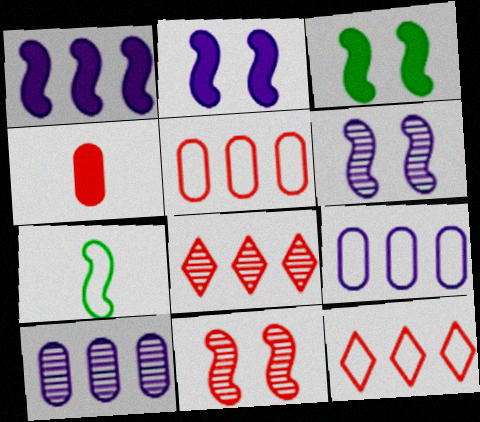[[1, 7, 11], 
[4, 11, 12]]